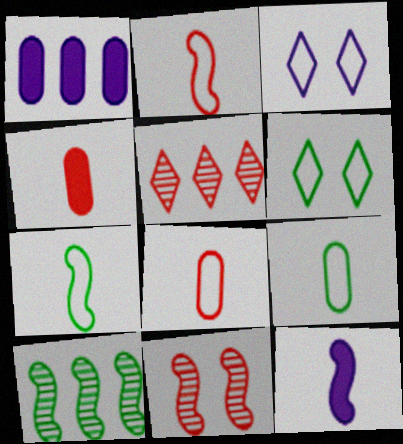[[3, 4, 10]]